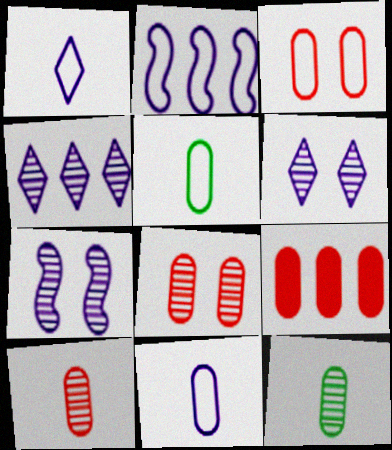[[3, 9, 10]]